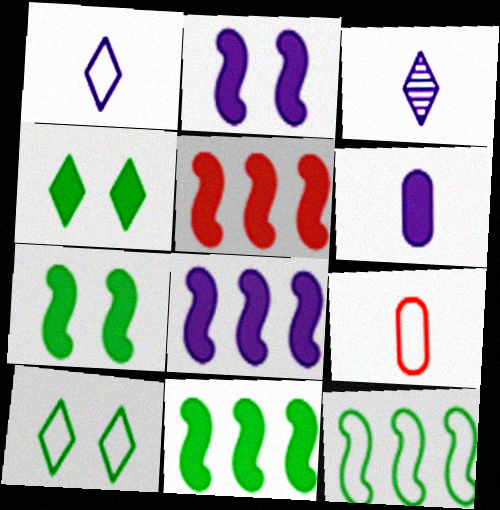[[4, 5, 6], 
[5, 8, 11]]